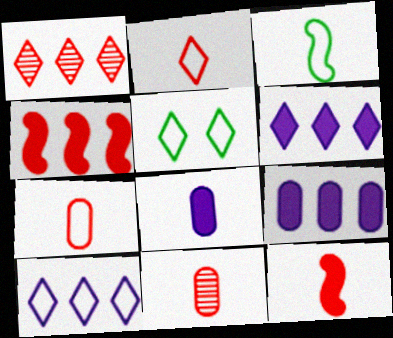[[2, 5, 10], 
[2, 11, 12]]